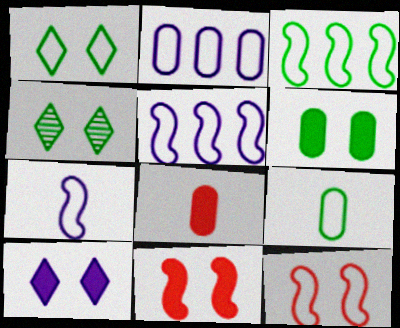[[1, 3, 9], 
[3, 7, 12], 
[4, 5, 8], 
[6, 10, 11]]